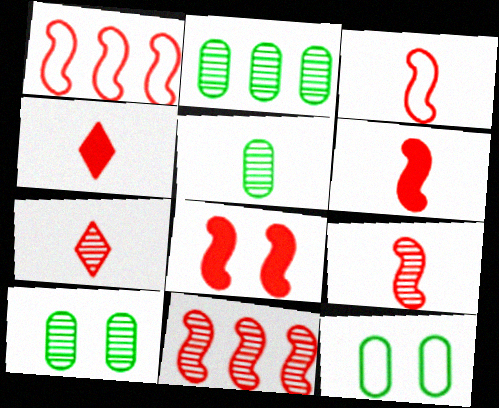[[1, 8, 9], 
[2, 5, 10], 
[3, 6, 9], 
[3, 8, 11]]